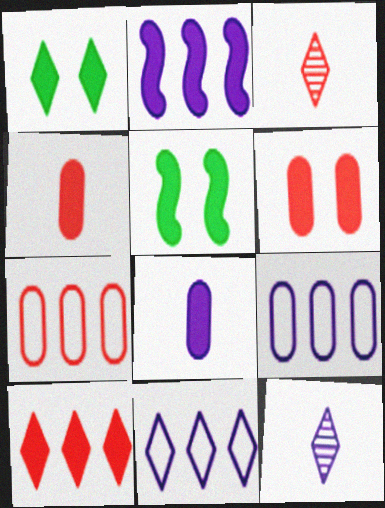[[1, 2, 4], 
[1, 3, 11], 
[3, 5, 9], 
[5, 7, 12], 
[5, 8, 10]]